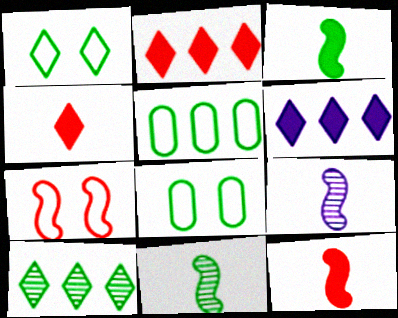[[2, 8, 9], 
[3, 8, 10]]